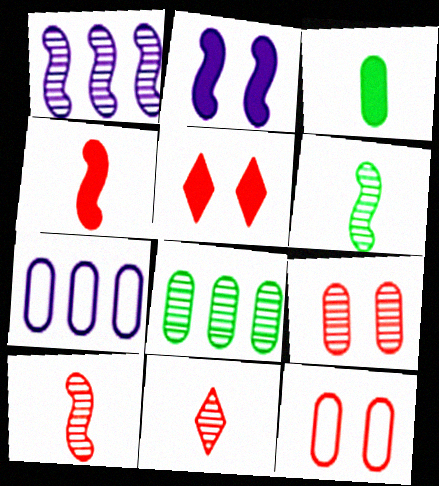[[3, 7, 9], 
[5, 6, 7]]